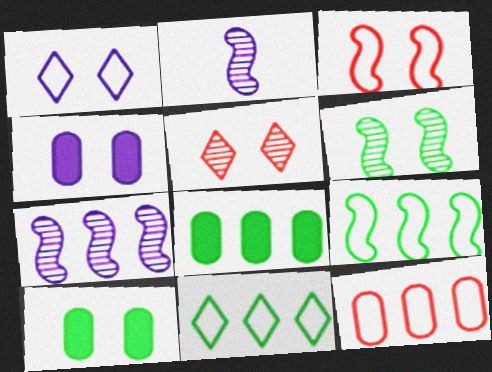[]